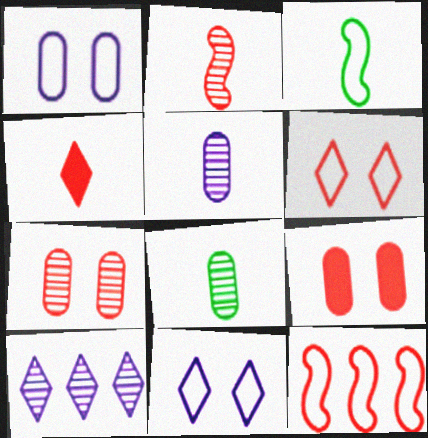[[3, 4, 5], 
[3, 9, 10], 
[4, 7, 12]]